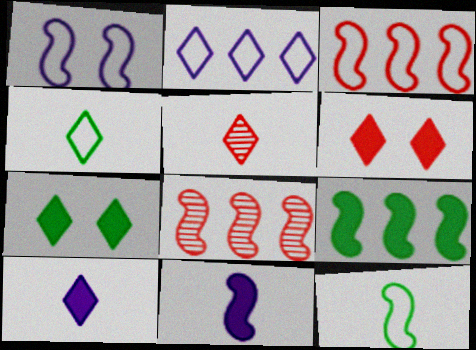[[1, 3, 12], 
[2, 5, 7], 
[4, 5, 10]]